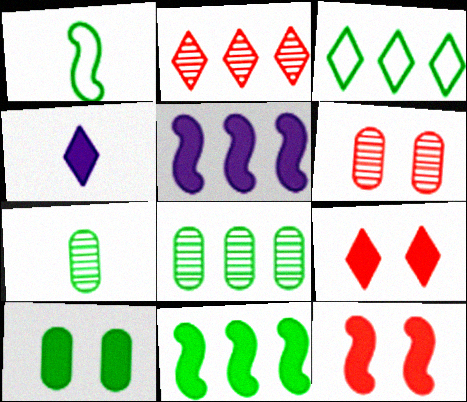[[3, 8, 11]]